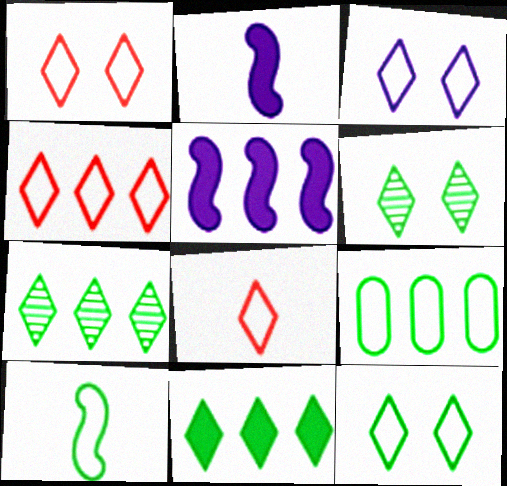[[1, 3, 12], 
[1, 4, 8], 
[9, 10, 12]]